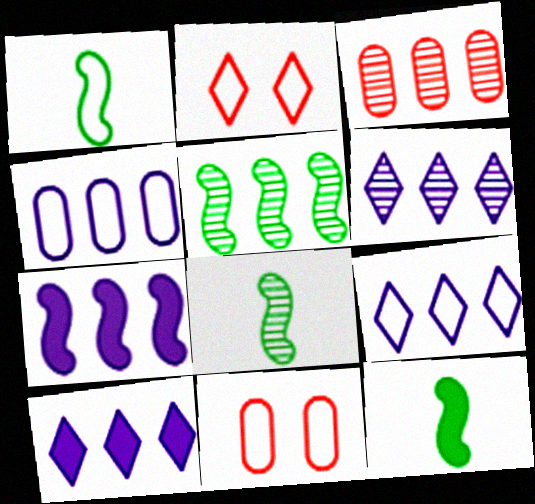[[1, 2, 4], 
[1, 8, 12], 
[1, 9, 11], 
[3, 5, 6], 
[4, 6, 7], 
[6, 9, 10], 
[6, 11, 12], 
[8, 10, 11]]